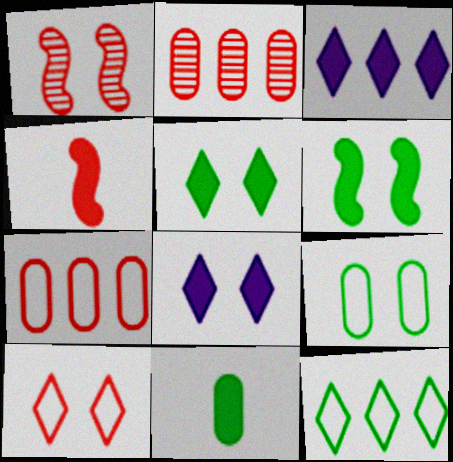[[1, 8, 9], 
[2, 4, 10]]